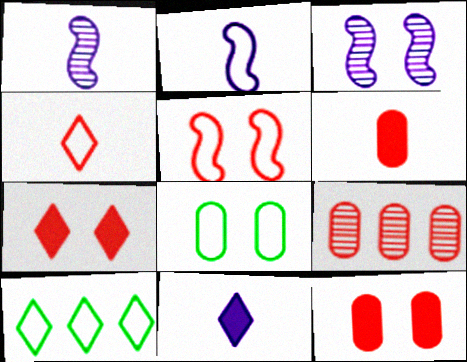[[1, 10, 12], 
[3, 6, 10], 
[3, 7, 8]]